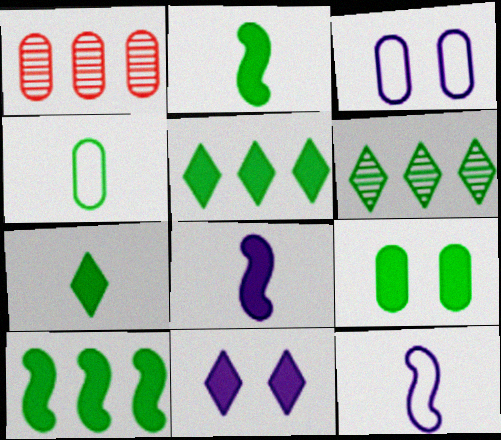[[2, 5, 9], 
[7, 9, 10]]